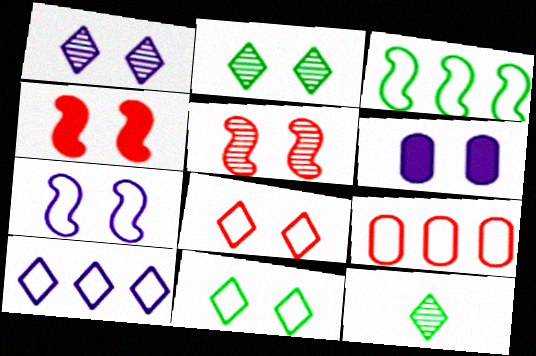[[1, 6, 7], 
[3, 9, 10], 
[5, 6, 11]]